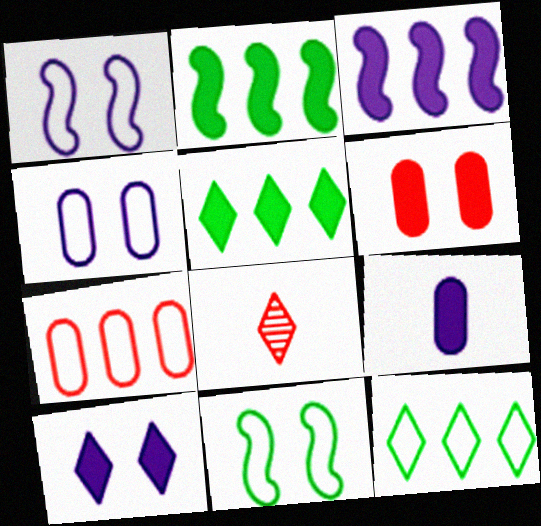[[2, 4, 8], 
[3, 9, 10], 
[8, 10, 12]]